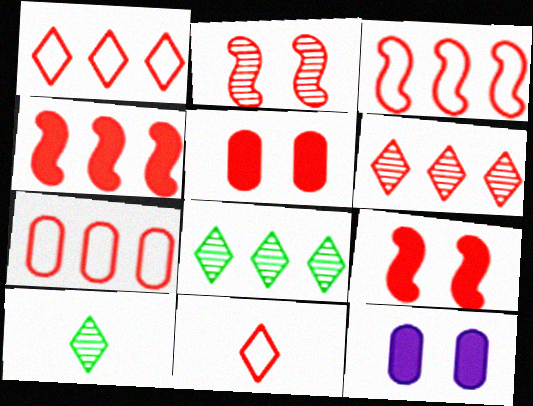[[1, 3, 7], 
[3, 10, 12], 
[4, 6, 7]]